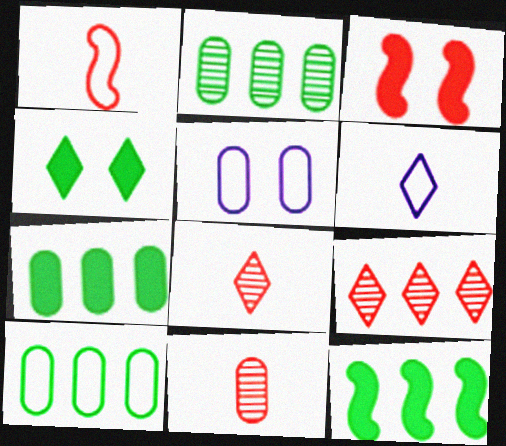[[2, 3, 6], 
[2, 7, 10], 
[4, 6, 9], 
[5, 7, 11], 
[5, 8, 12]]